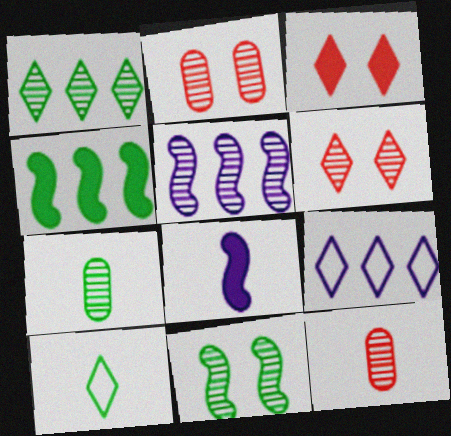[[1, 7, 11], 
[5, 6, 7], 
[8, 10, 12]]